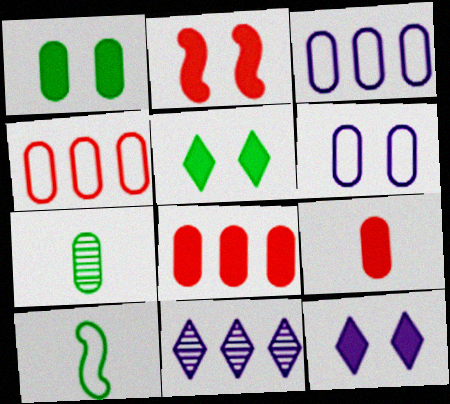[[1, 2, 12], 
[6, 7, 8]]